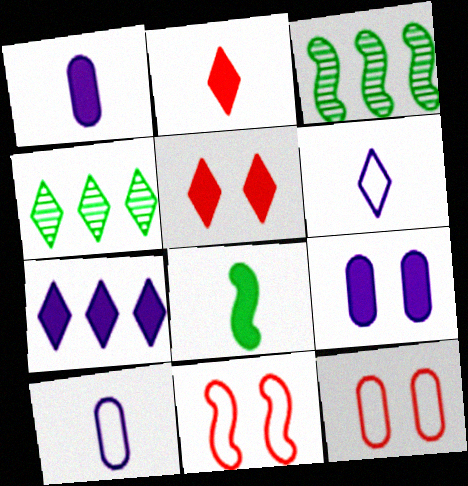[[1, 2, 8], 
[1, 4, 11], 
[3, 5, 10], 
[4, 5, 6]]